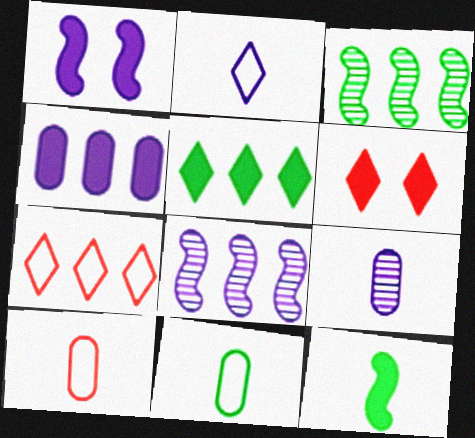[[3, 4, 7], 
[4, 6, 12], 
[6, 8, 11]]